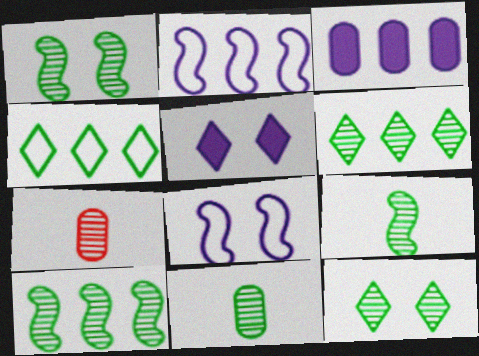[[1, 6, 11], 
[1, 9, 10], 
[10, 11, 12]]